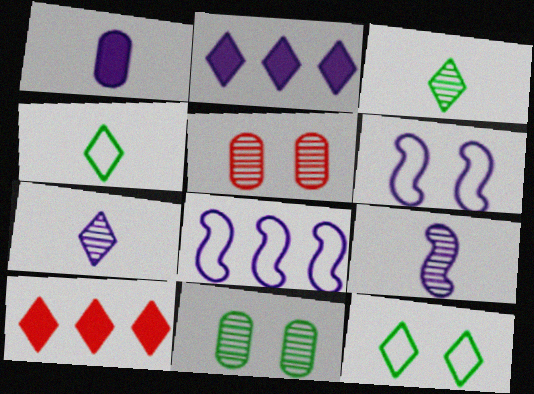[[7, 10, 12]]